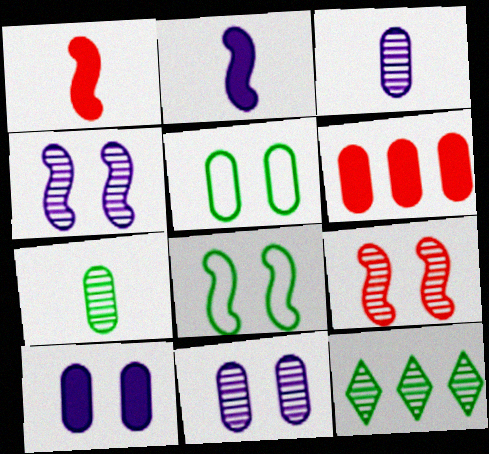[[3, 5, 6], 
[3, 9, 12]]